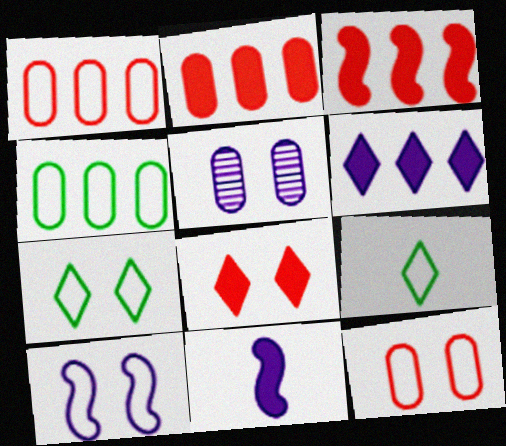[[1, 9, 10], 
[3, 5, 9], 
[7, 10, 12]]